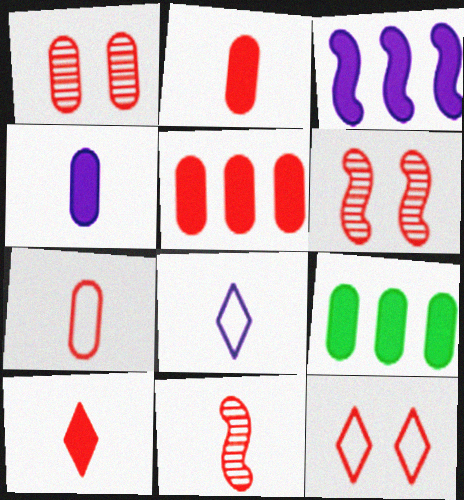[[1, 5, 7], 
[5, 11, 12], 
[6, 8, 9], 
[7, 10, 11]]